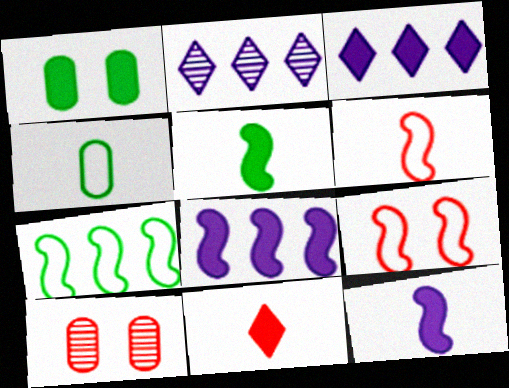[[1, 2, 6], 
[1, 8, 11]]